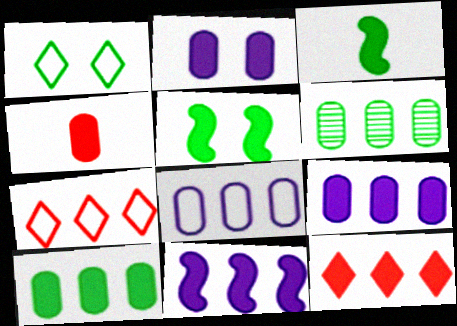[[1, 3, 6], 
[2, 3, 12], 
[2, 4, 10], 
[6, 7, 11], 
[10, 11, 12]]